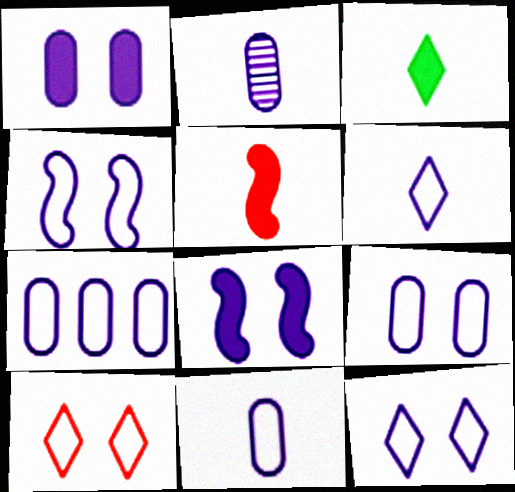[[1, 2, 7], 
[4, 6, 7], 
[4, 9, 12], 
[7, 9, 11]]